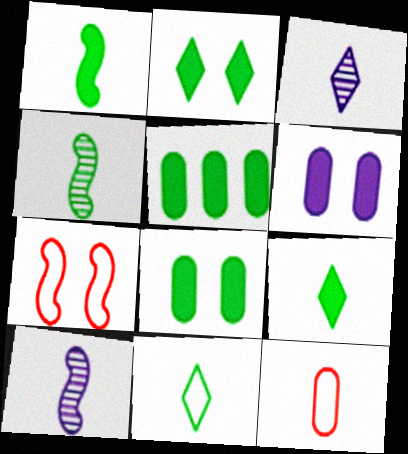[[1, 2, 5], 
[1, 3, 12], 
[3, 5, 7], 
[9, 10, 12]]